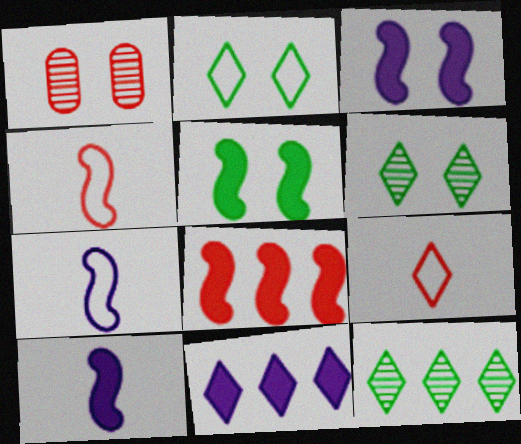[[1, 2, 3], 
[1, 8, 9], 
[5, 8, 10], 
[6, 9, 11]]